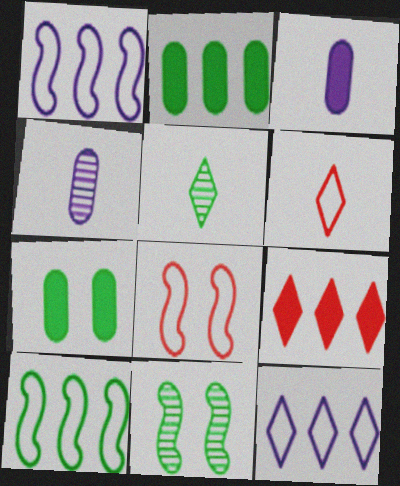[[5, 7, 10]]